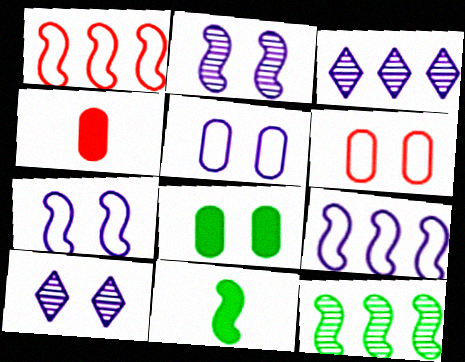[[1, 2, 11], 
[3, 6, 11]]